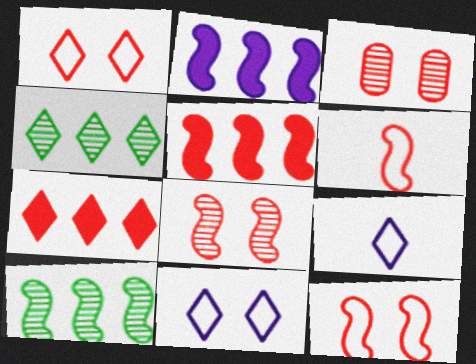[[3, 6, 7], 
[5, 6, 8]]